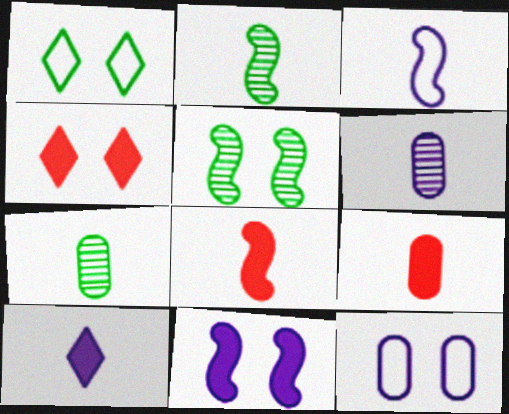[[2, 3, 8], 
[3, 6, 10], 
[4, 5, 12]]